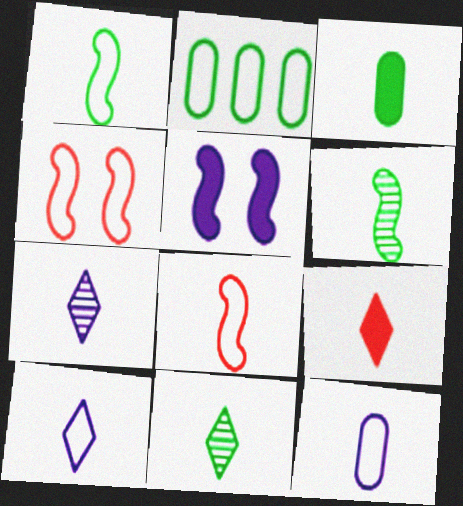[[1, 3, 11], 
[2, 4, 10], 
[3, 7, 8], 
[6, 9, 12], 
[9, 10, 11]]